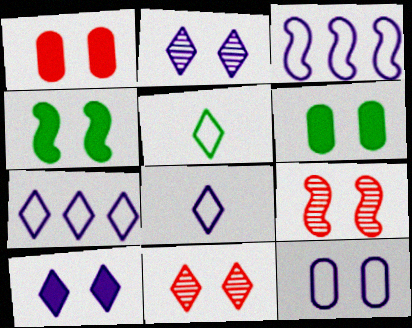[[1, 4, 10], 
[3, 8, 12], 
[4, 11, 12]]